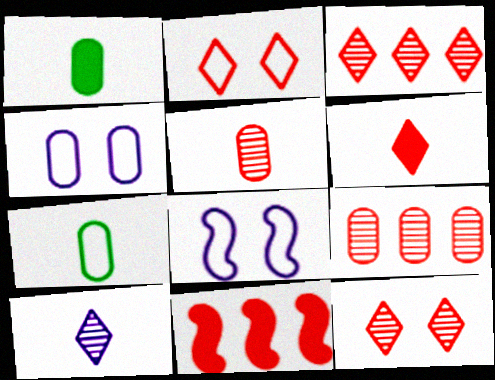[[1, 3, 8], 
[1, 4, 9], 
[2, 3, 6], 
[2, 5, 11]]